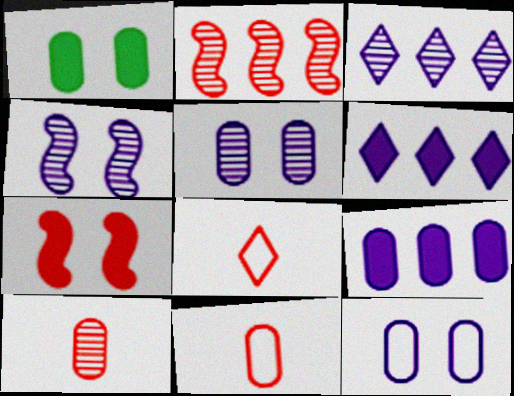[]